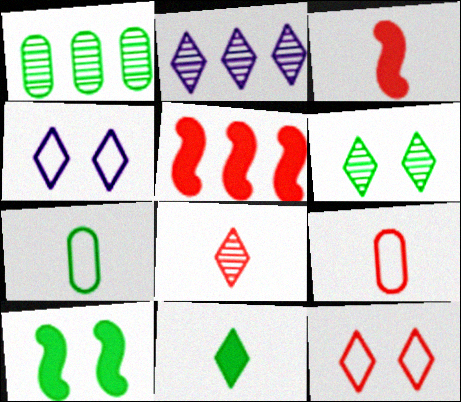[[1, 3, 4], 
[2, 6, 8], 
[2, 9, 10], 
[2, 11, 12], 
[3, 8, 9]]